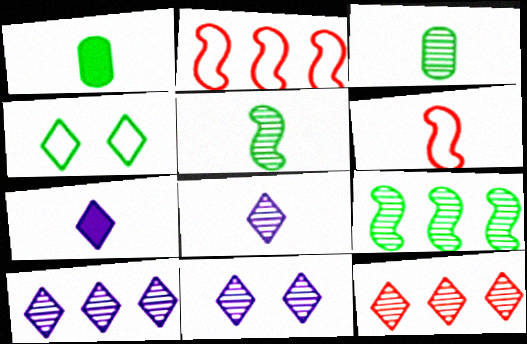[[1, 2, 11], 
[1, 4, 9], 
[1, 6, 8], 
[3, 6, 7], 
[4, 7, 12], 
[8, 10, 11]]